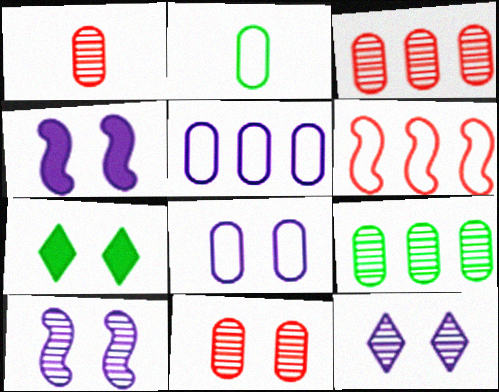[[1, 3, 11], 
[4, 8, 12]]